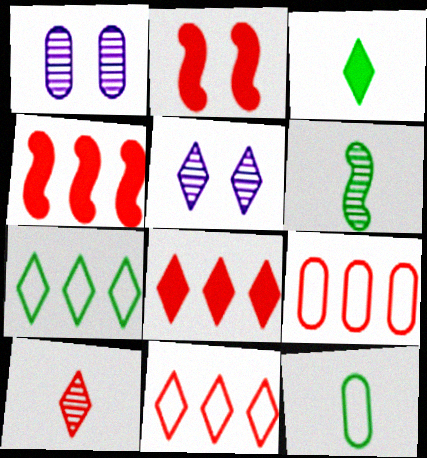[[2, 9, 10], 
[3, 5, 11], 
[3, 6, 12], 
[4, 5, 12]]